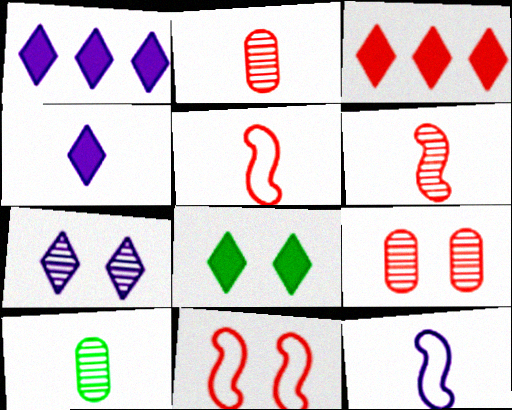[[1, 10, 11], 
[2, 3, 11], 
[3, 4, 8], 
[3, 5, 9], 
[4, 5, 10]]